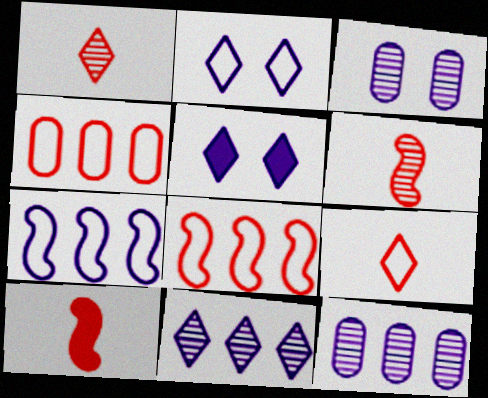[]